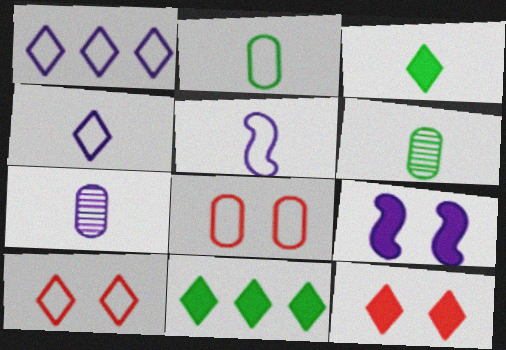[[1, 7, 9]]